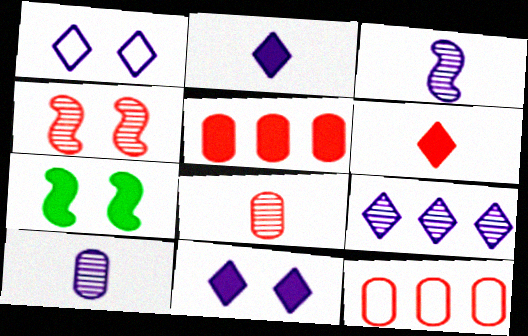[[1, 2, 9], 
[2, 5, 7], 
[4, 6, 12]]